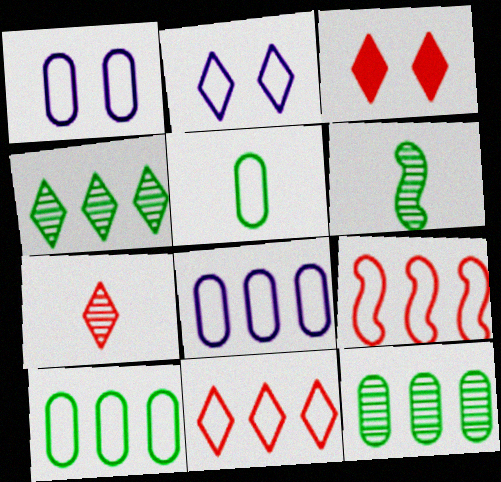[[2, 5, 9], 
[3, 6, 8], 
[3, 7, 11]]